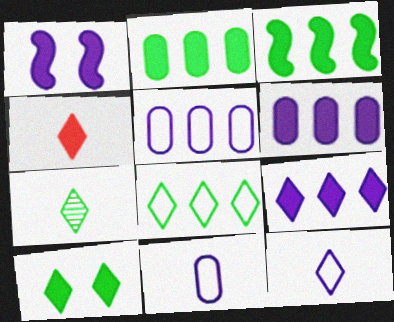[[1, 2, 4], 
[4, 7, 12], 
[4, 9, 10], 
[7, 8, 10]]